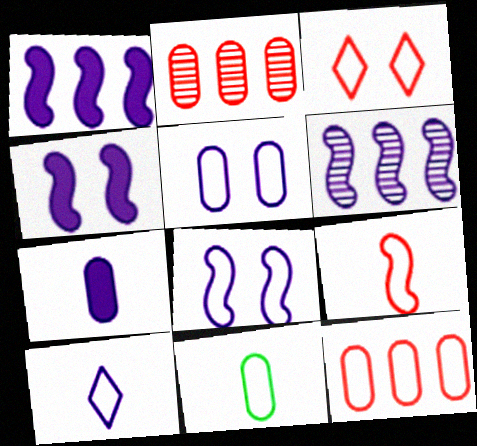[[3, 9, 12], 
[5, 11, 12], 
[9, 10, 11]]